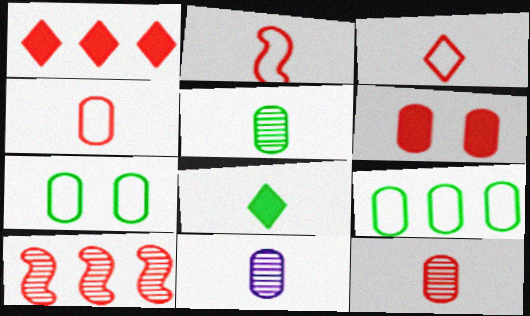[[2, 3, 4], 
[2, 8, 11], 
[3, 6, 10], 
[5, 11, 12], 
[6, 9, 11]]